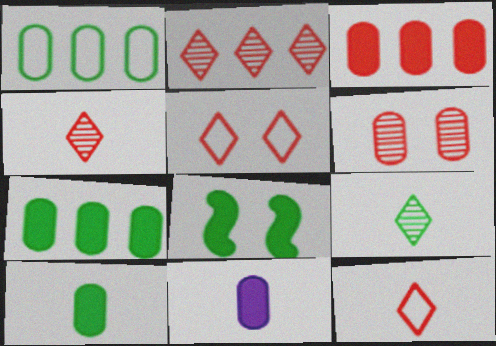[[1, 6, 11], 
[1, 8, 9]]